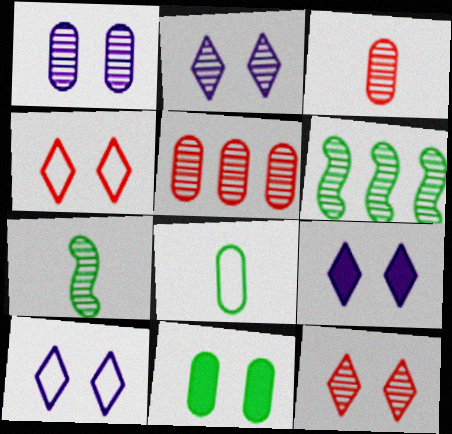[[2, 3, 6], 
[2, 5, 7], 
[2, 9, 10]]